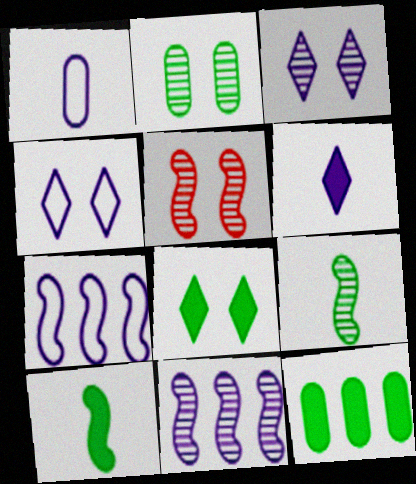[[1, 4, 7], 
[2, 3, 5], 
[5, 7, 10], 
[5, 9, 11], 
[8, 10, 12]]